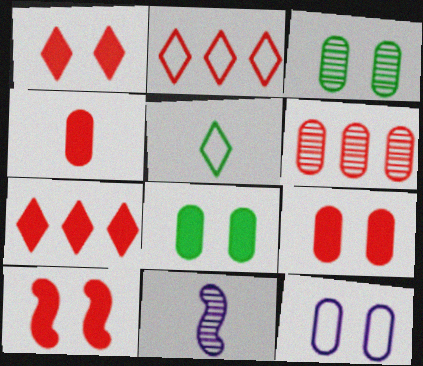[[1, 9, 10], 
[2, 8, 11], 
[3, 9, 12], 
[4, 5, 11], 
[4, 7, 10]]